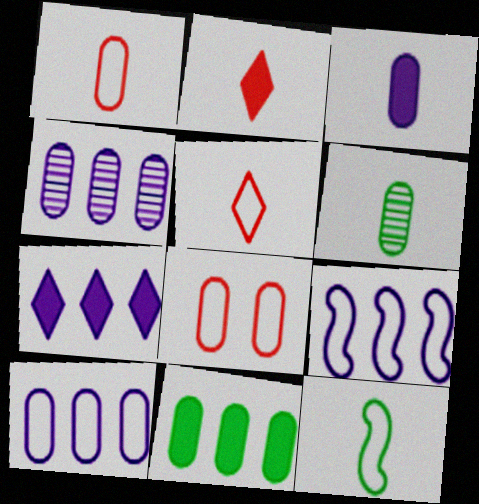[[1, 3, 6], 
[4, 7, 9]]